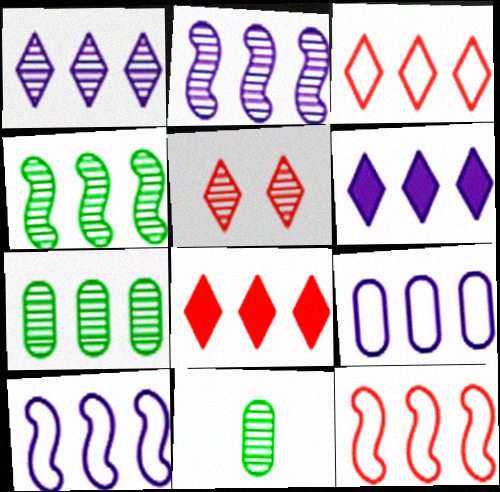[[2, 5, 11], 
[2, 6, 9], 
[4, 8, 9], 
[6, 7, 12], 
[7, 8, 10]]